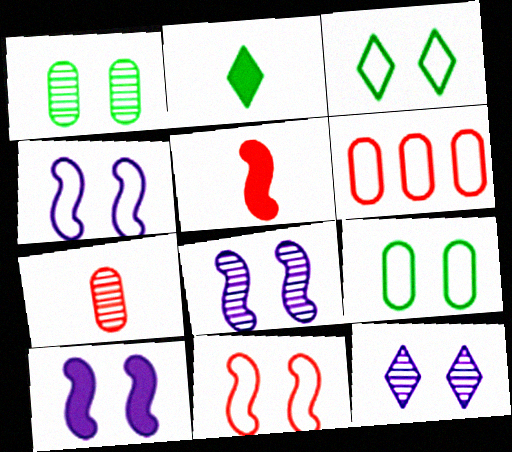[[2, 6, 8], 
[4, 8, 10]]